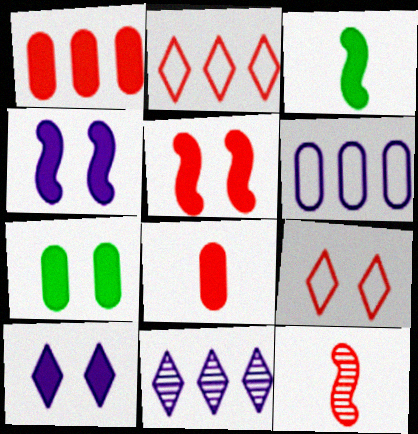[[1, 3, 10], 
[1, 9, 12], 
[5, 7, 10]]